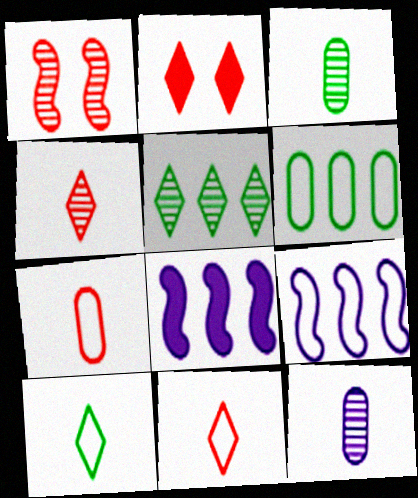[[1, 5, 12], 
[2, 3, 9]]